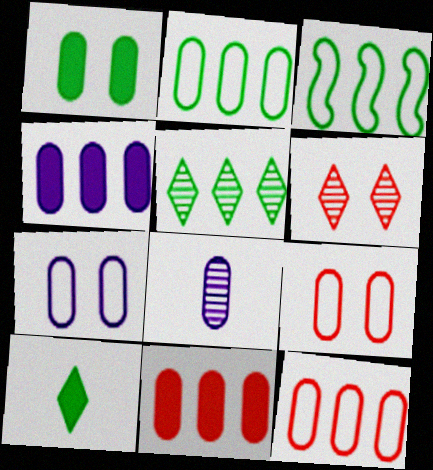[[1, 8, 12], 
[4, 7, 8]]